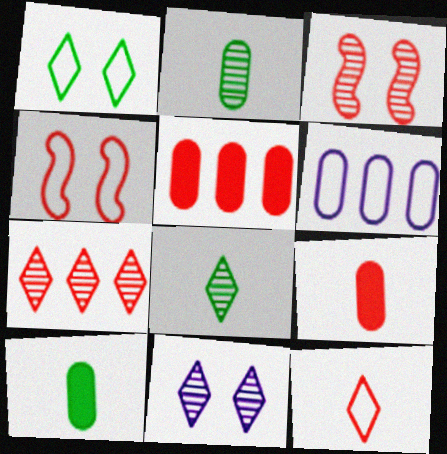[[3, 5, 12], 
[4, 7, 9], 
[7, 8, 11]]